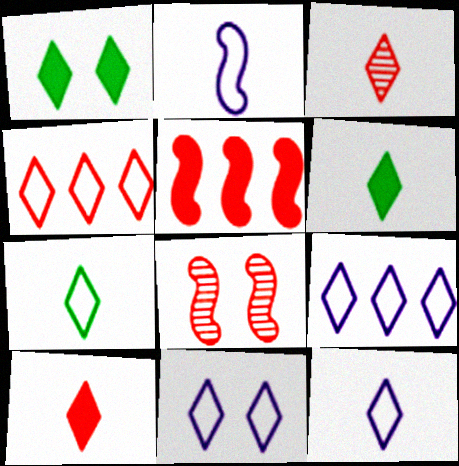[[1, 3, 9], 
[3, 6, 12], 
[4, 7, 11], 
[9, 11, 12]]